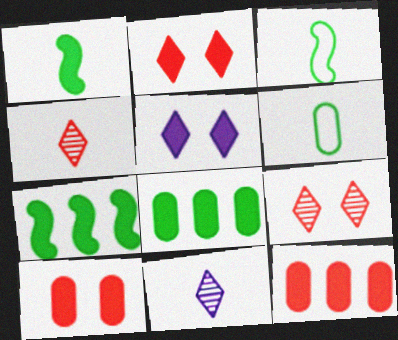[[1, 5, 12]]